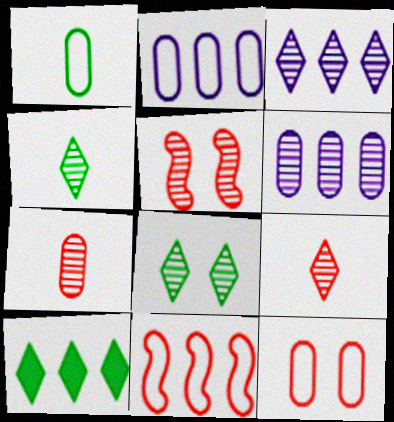[[1, 2, 12], 
[3, 8, 9], 
[4, 5, 6], 
[6, 10, 11]]